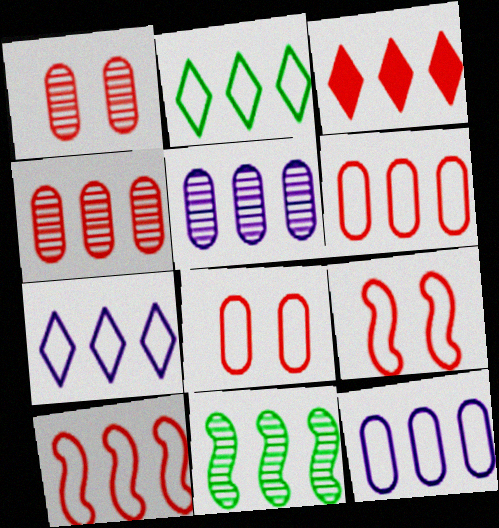[[2, 10, 12], 
[3, 4, 10], 
[3, 11, 12]]